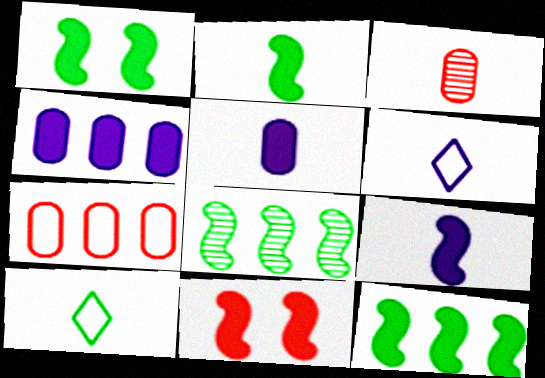[[1, 2, 12], 
[2, 3, 6], 
[3, 9, 10], 
[9, 11, 12]]